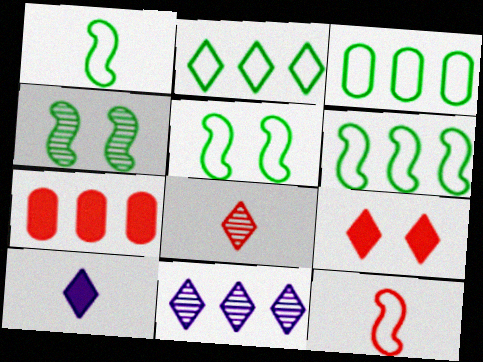[[1, 5, 6], 
[2, 3, 6], 
[6, 7, 11]]